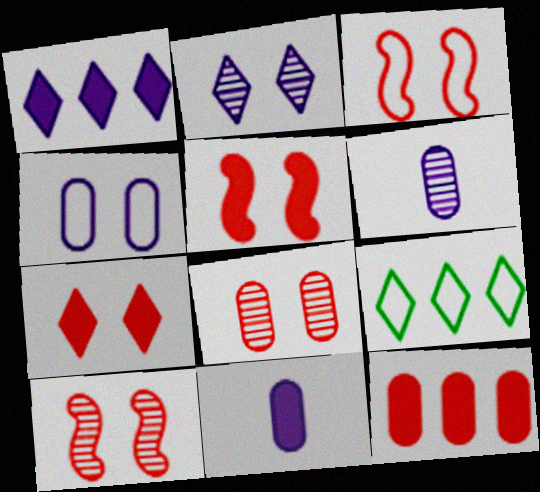[[3, 5, 10], 
[3, 7, 8], 
[5, 6, 9], 
[9, 10, 11]]